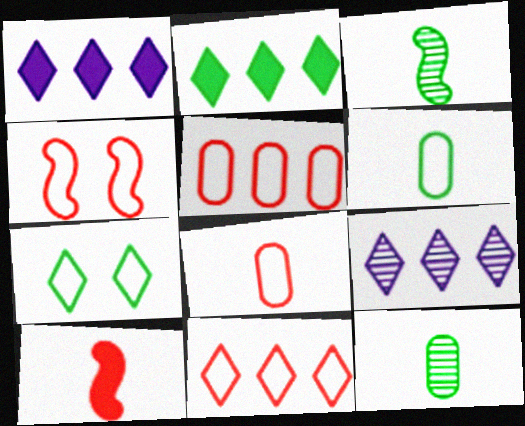[[1, 4, 12], 
[2, 9, 11], 
[4, 8, 11]]